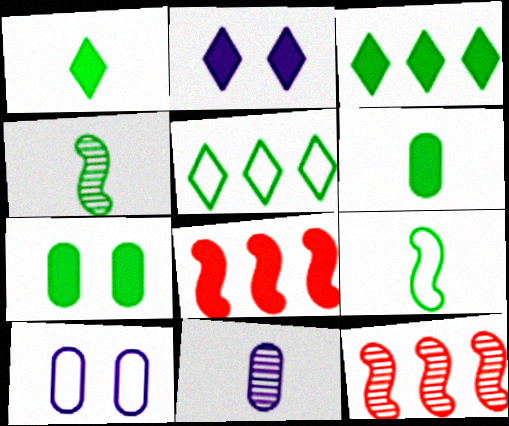[[1, 10, 12], 
[2, 6, 8], 
[4, 5, 7]]